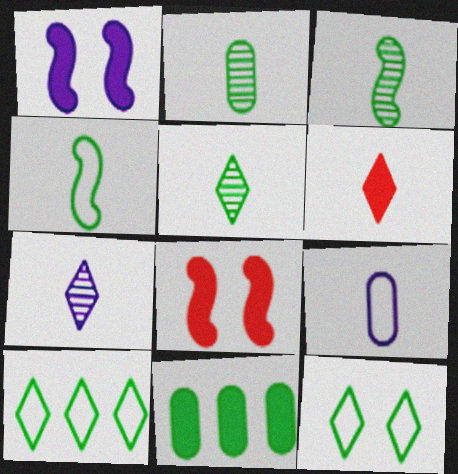[[1, 6, 11], 
[2, 3, 5], 
[3, 6, 9], 
[3, 11, 12]]